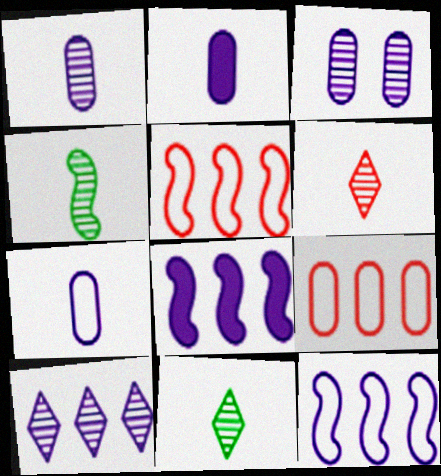[[1, 2, 7], 
[1, 4, 6]]